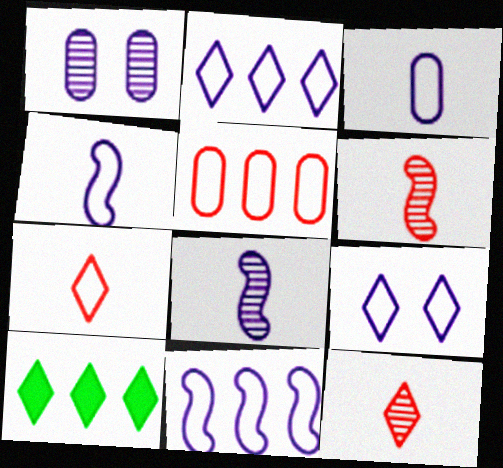[[3, 9, 11], 
[9, 10, 12]]